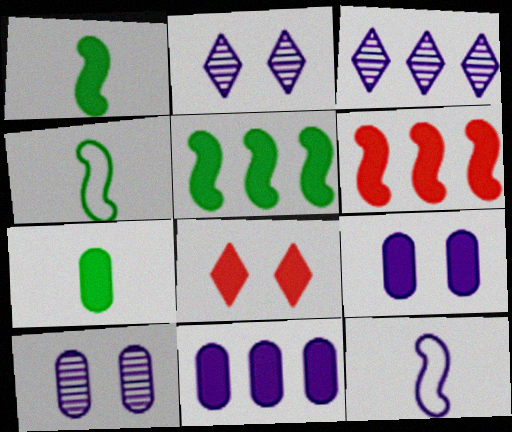[[1, 8, 11], 
[2, 11, 12], 
[3, 9, 12]]